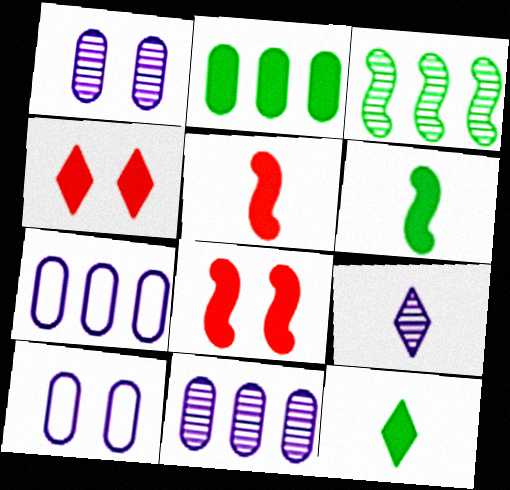[]